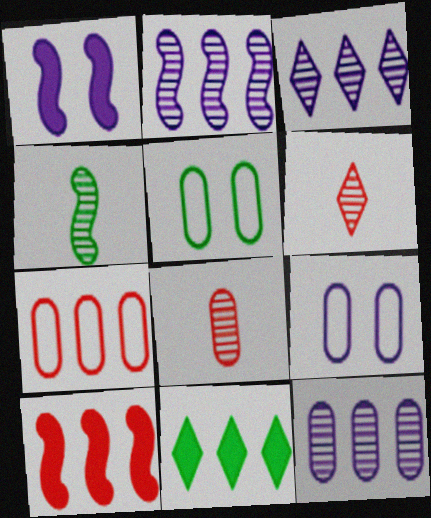[[2, 3, 12], 
[2, 7, 11], 
[4, 5, 11]]